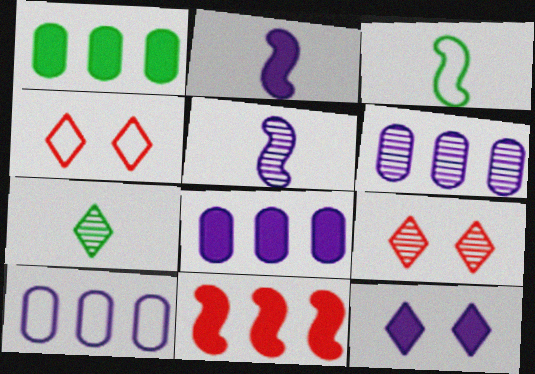[[1, 4, 5], 
[2, 8, 12], 
[3, 4, 10], 
[3, 8, 9], 
[5, 10, 12], 
[6, 8, 10]]